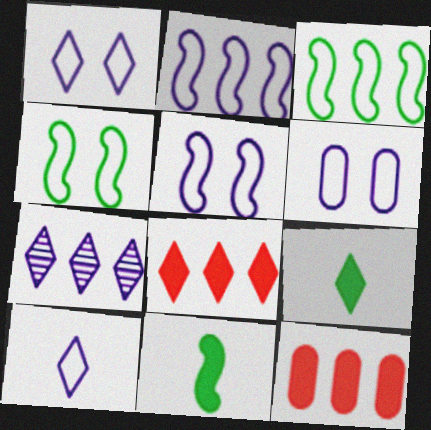[[1, 5, 6], 
[2, 6, 10], 
[3, 7, 12]]